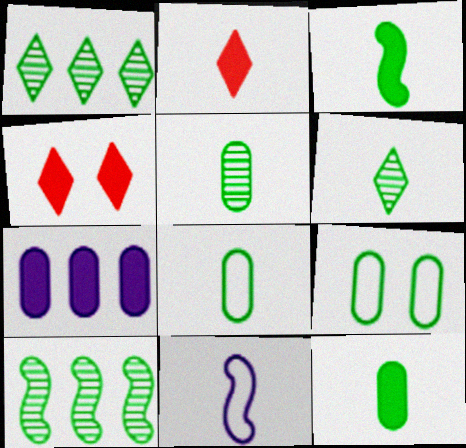[[1, 3, 9], 
[2, 5, 11], 
[3, 4, 7], 
[3, 6, 8], 
[5, 8, 12]]